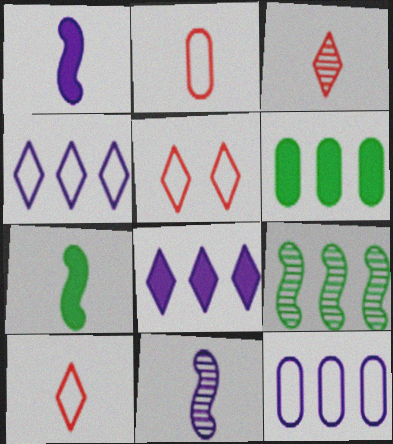[[5, 6, 11]]